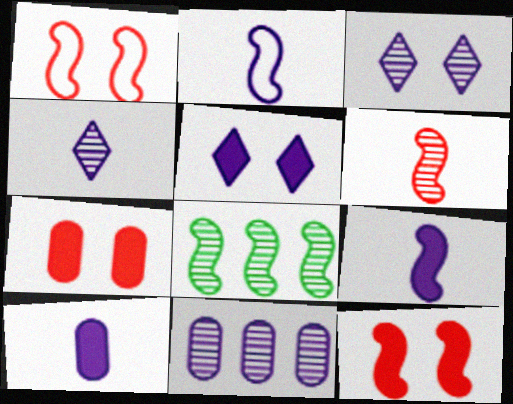[[1, 8, 9], 
[2, 4, 10], 
[2, 5, 11], 
[2, 8, 12]]